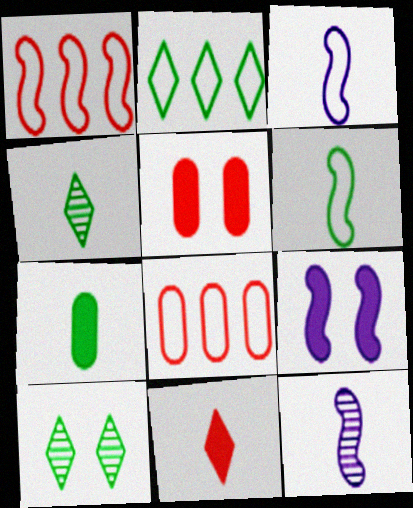[[2, 5, 12], 
[4, 6, 7], 
[4, 8, 9]]